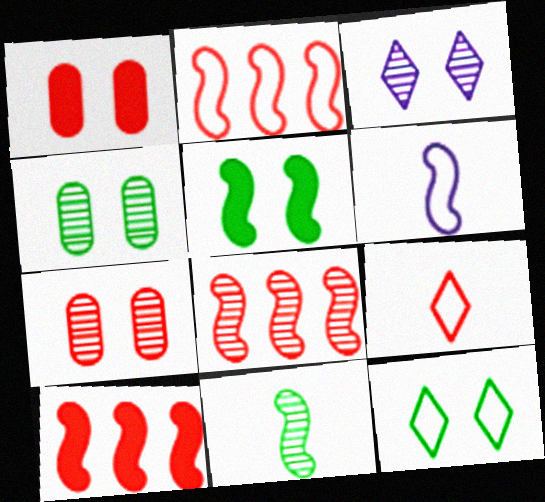[[1, 8, 9], 
[2, 8, 10], 
[4, 5, 12], 
[5, 6, 8], 
[7, 9, 10]]